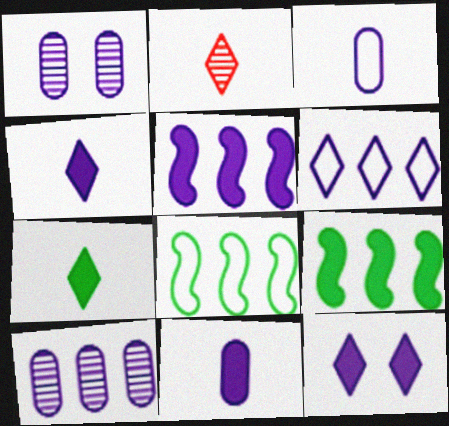[[5, 6, 10], 
[5, 11, 12]]